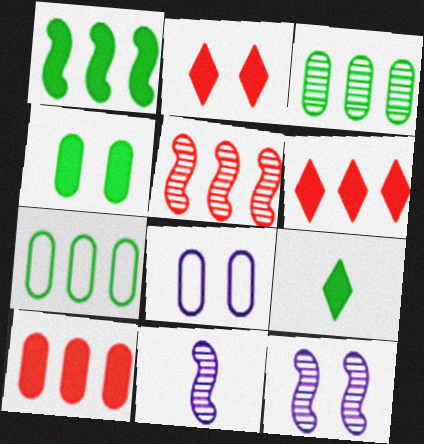[[1, 4, 9], 
[2, 7, 11], 
[5, 8, 9]]